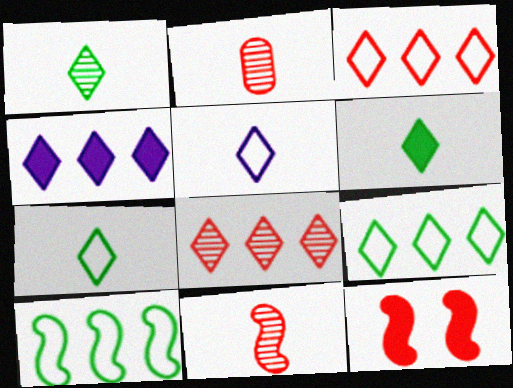[[1, 6, 7], 
[2, 3, 12], 
[4, 8, 9]]